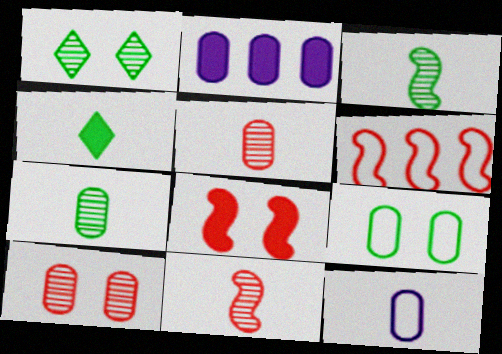[[2, 4, 8], 
[2, 5, 9], 
[4, 11, 12], 
[6, 8, 11]]